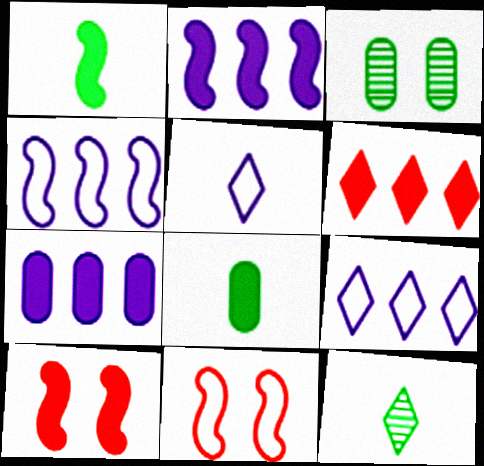[[1, 2, 10], 
[7, 11, 12]]